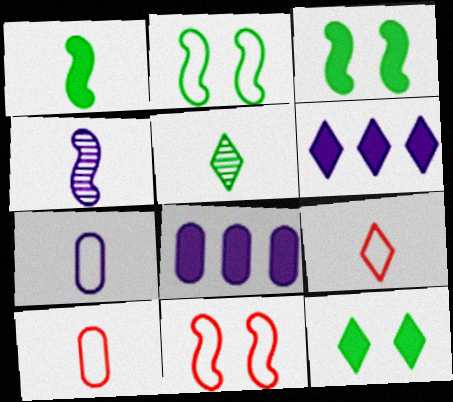[[5, 8, 11]]